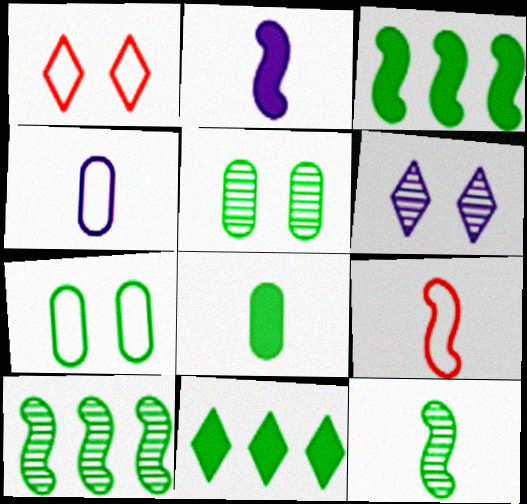[[2, 9, 12], 
[7, 11, 12]]